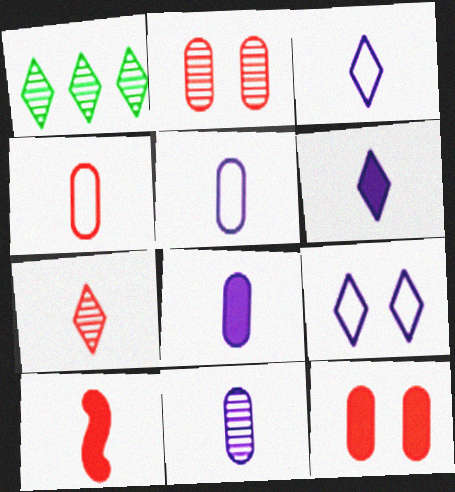[[4, 7, 10], 
[5, 8, 11]]